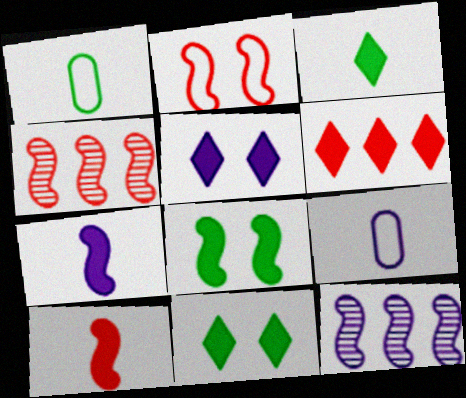[[1, 4, 5], 
[2, 4, 10], 
[3, 5, 6], 
[4, 9, 11], 
[5, 9, 12]]